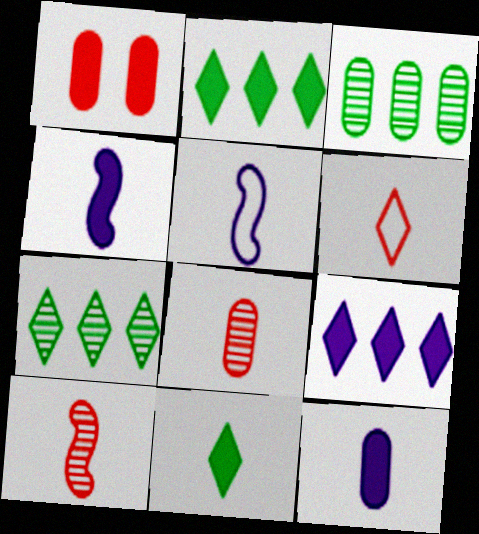[[1, 2, 4], 
[1, 5, 7], 
[5, 8, 11]]